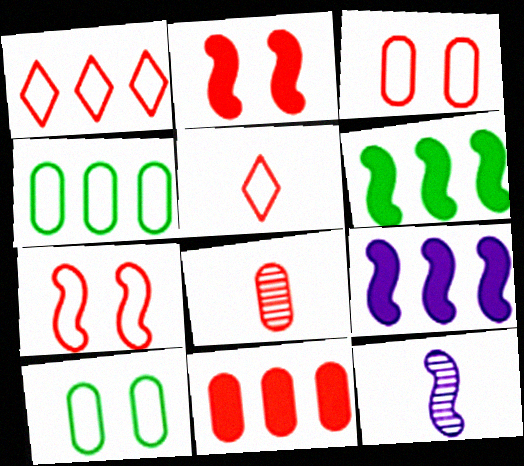[[1, 2, 8], 
[3, 8, 11], 
[6, 7, 12]]